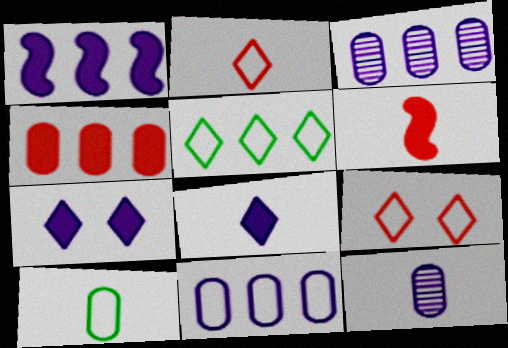[]